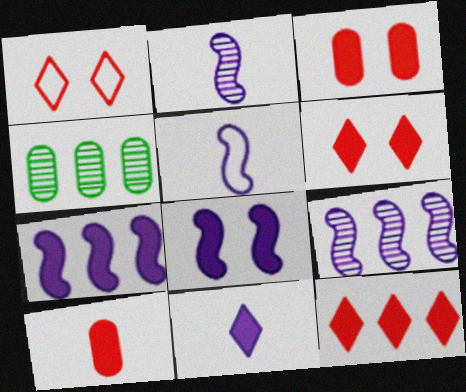[[4, 5, 6], 
[5, 8, 9]]